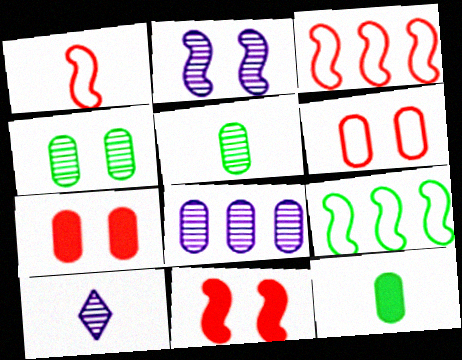[[1, 10, 12], 
[2, 8, 10], 
[6, 8, 12], 
[7, 9, 10]]